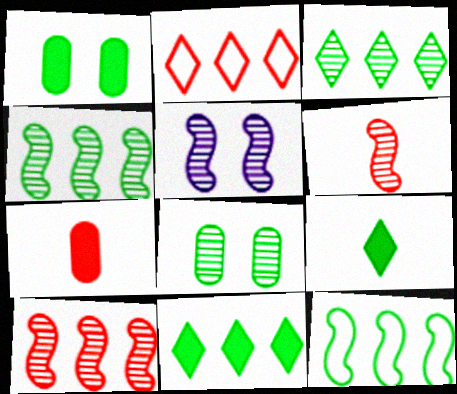[[4, 5, 6], 
[8, 9, 12]]